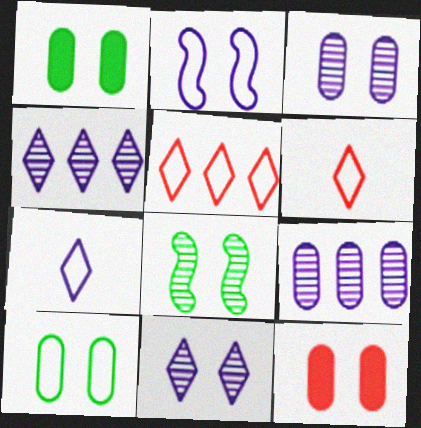[[3, 10, 12]]